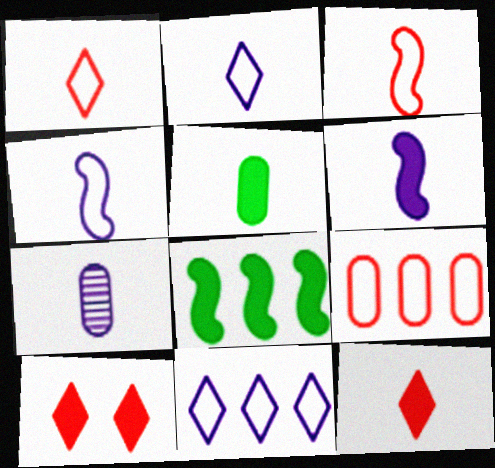[[2, 6, 7], 
[5, 6, 12]]